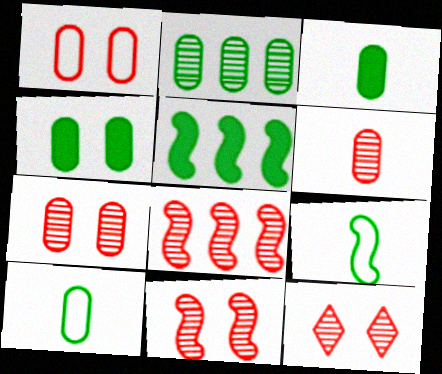[[2, 4, 10], 
[6, 8, 12], 
[7, 11, 12]]